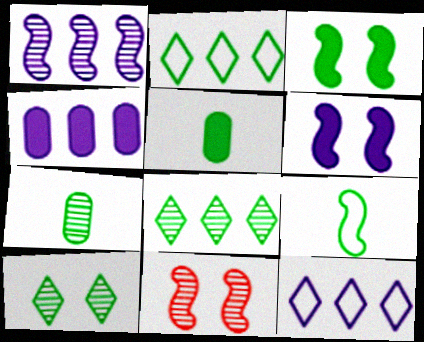[[1, 4, 12], 
[2, 3, 7], 
[5, 11, 12]]